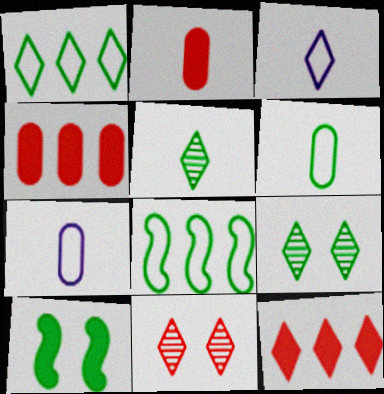[[3, 9, 12]]